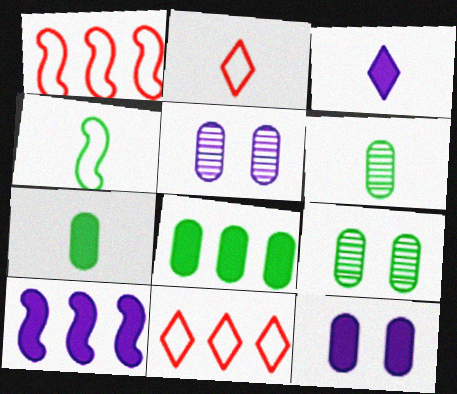[[1, 3, 9], 
[2, 9, 10], 
[3, 10, 12]]